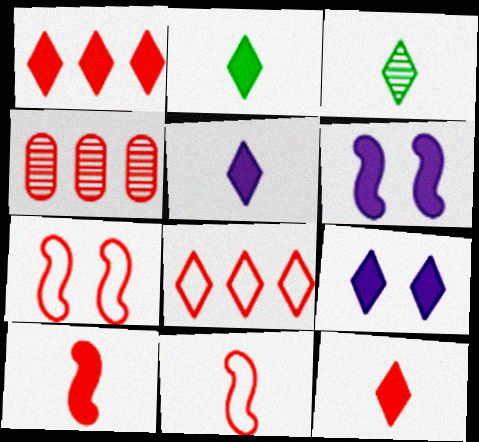[[1, 2, 9], 
[2, 5, 12], 
[3, 8, 9], 
[4, 7, 12]]